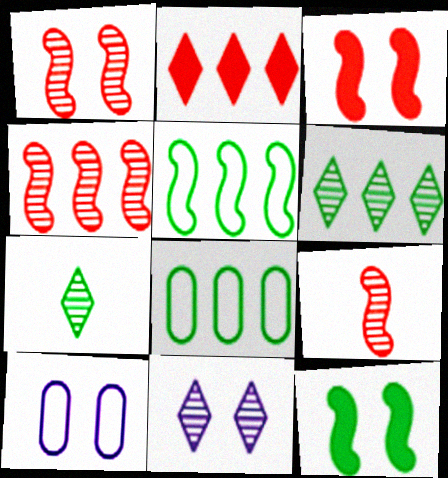[[1, 4, 9], 
[7, 8, 12]]